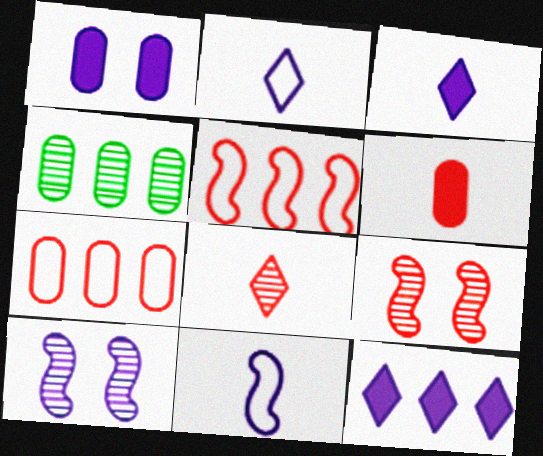[[4, 5, 12], 
[4, 8, 10]]